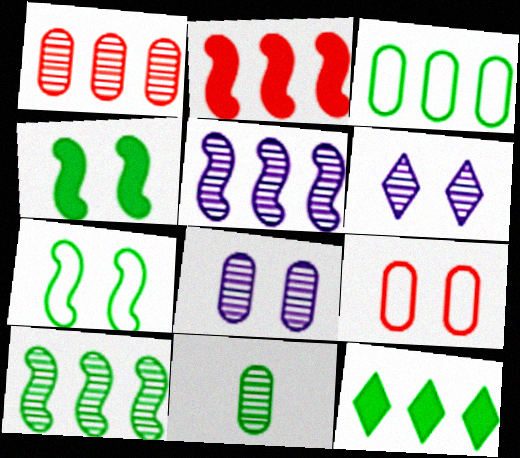[[1, 8, 11], 
[3, 10, 12], 
[4, 6, 9], 
[7, 11, 12]]